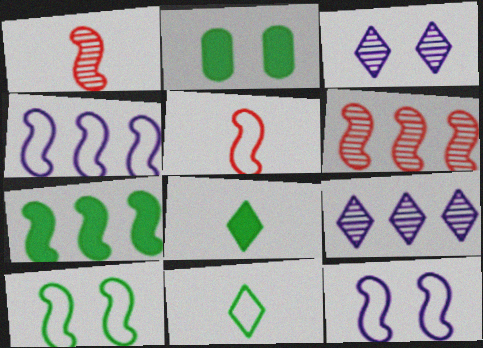[[1, 7, 12], 
[2, 5, 9], 
[2, 7, 8], 
[4, 5, 10], 
[4, 6, 7]]